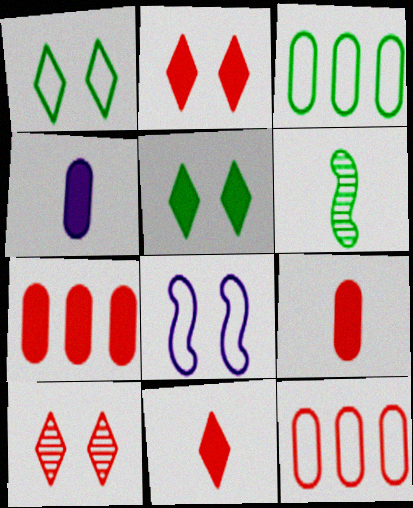[[3, 5, 6]]